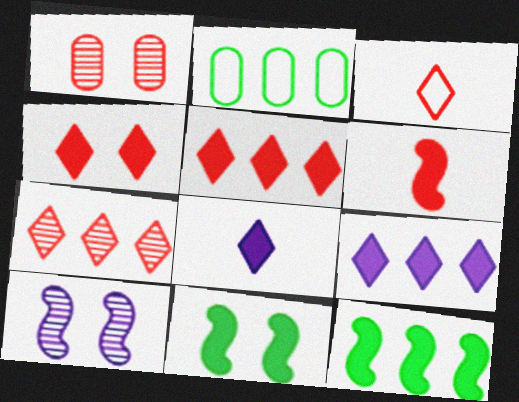[[3, 4, 7]]